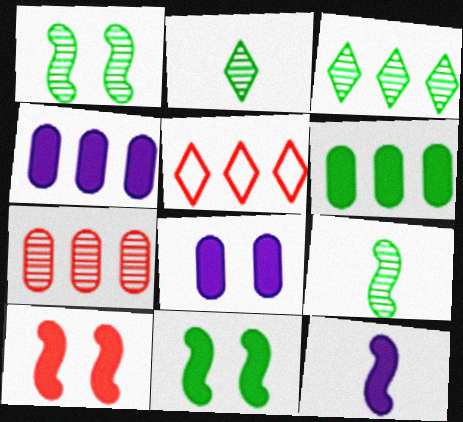[[5, 8, 9]]